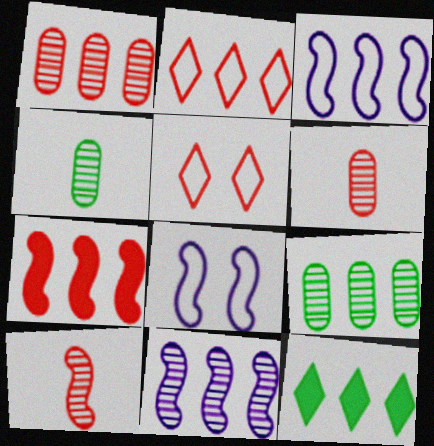[[1, 2, 7], 
[1, 3, 12], 
[5, 6, 7], 
[6, 8, 12]]